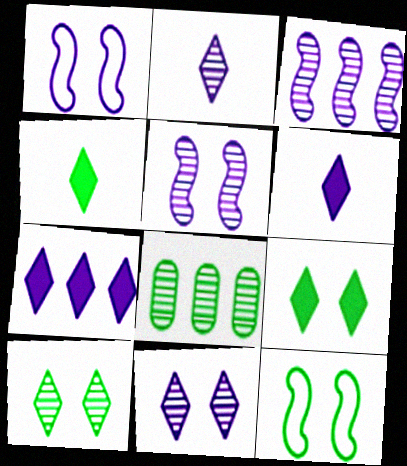[[4, 8, 12]]